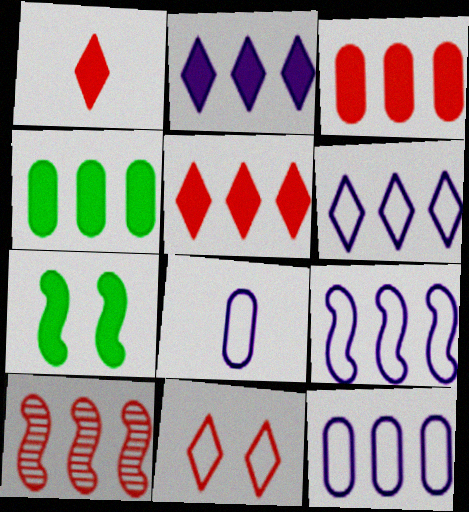[[4, 6, 10], 
[6, 9, 12]]